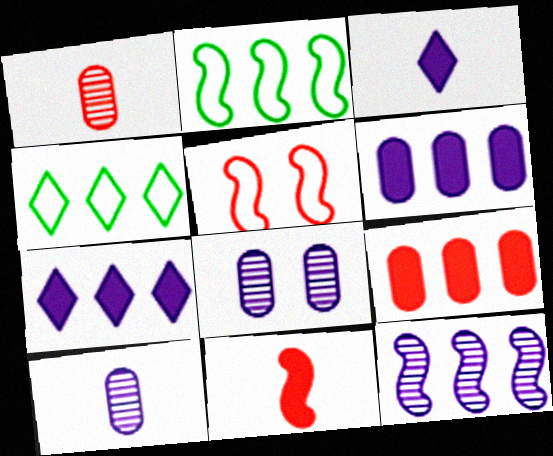[[4, 8, 11], 
[4, 9, 12]]